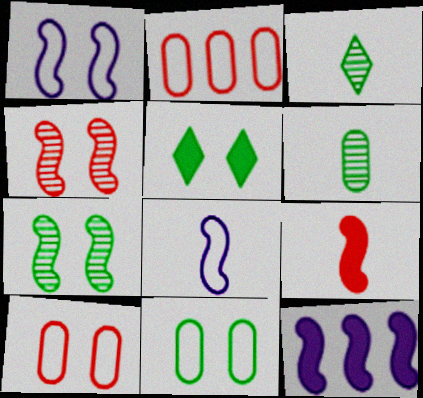[[3, 10, 12], 
[5, 7, 11]]